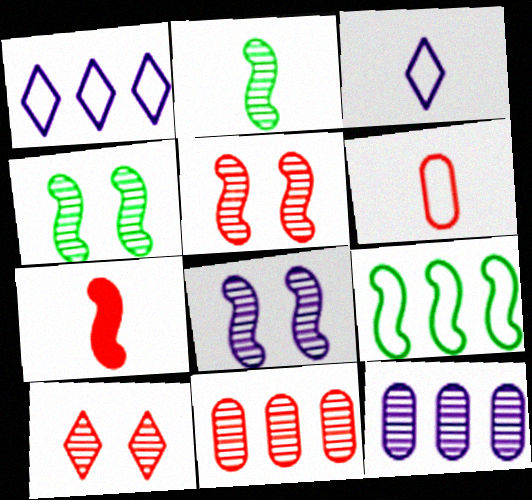[[2, 10, 12], 
[4, 5, 8], 
[7, 8, 9]]